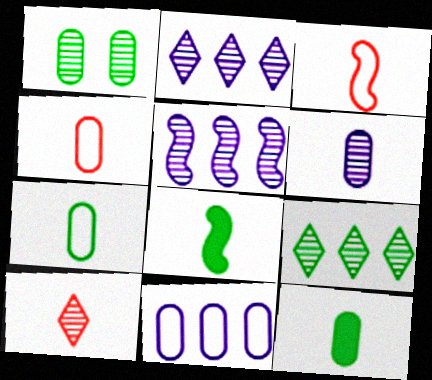[[1, 5, 10], 
[4, 6, 12]]